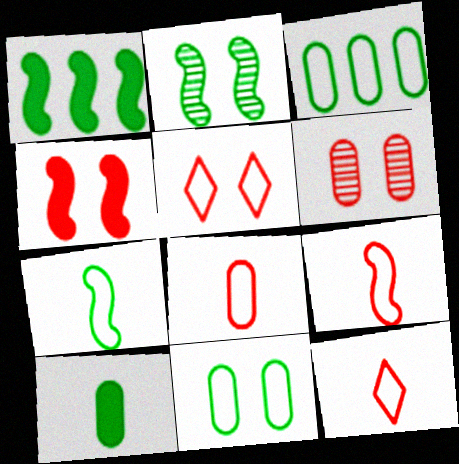[[1, 2, 7], 
[4, 5, 6], 
[8, 9, 12]]